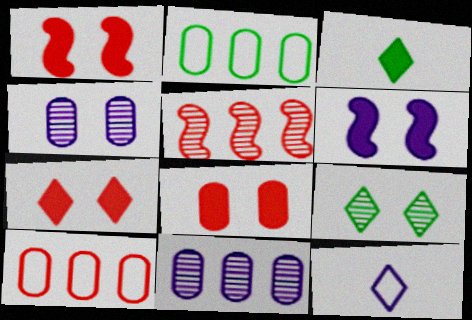[[1, 7, 8], 
[6, 11, 12]]